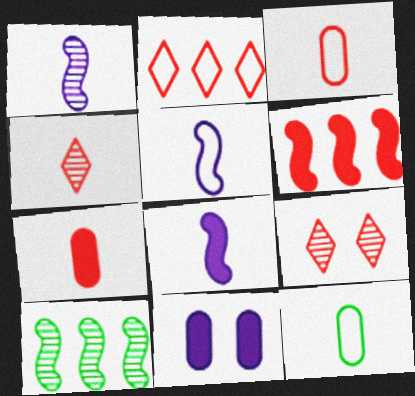[[1, 5, 8], 
[3, 6, 9], 
[4, 8, 12]]